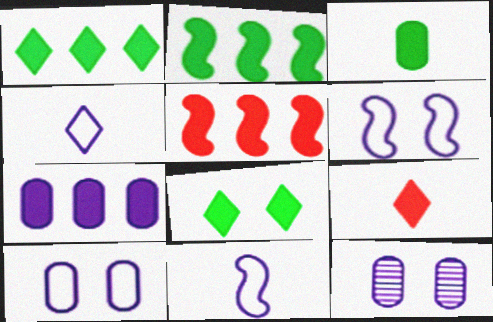[[1, 5, 7], 
[2, 3, 8]]